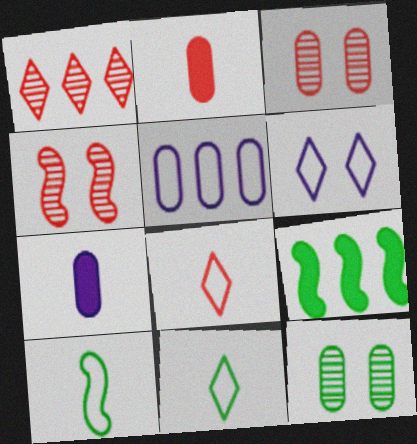[[1, 5, 9], 
[2, 5, 12], 
[9, 11, 12]]